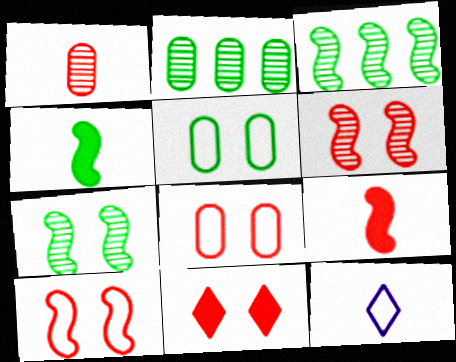[[1, 4, 12], 
[6, 8, 11]]